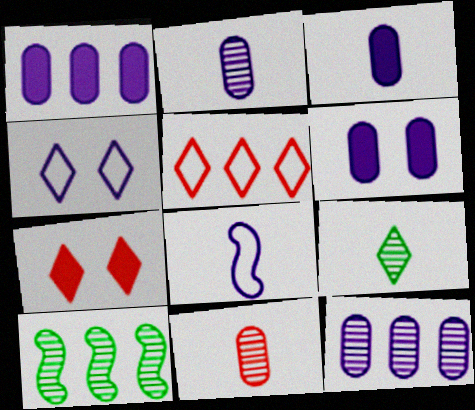[[1, 3, 6], 
[1, 5, 10]]